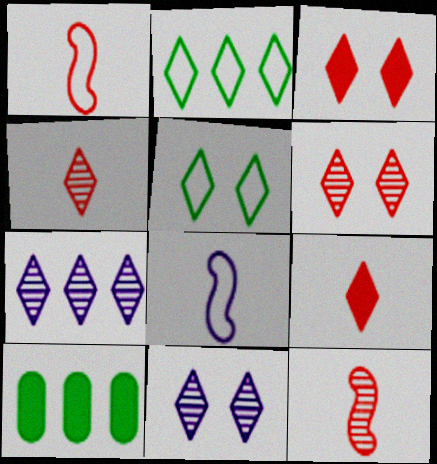[[1, 10, 11], 
[2, 9, 11], 
[3, 5, 11], 
[5, 7, 9], 
[6, 8, 10]]